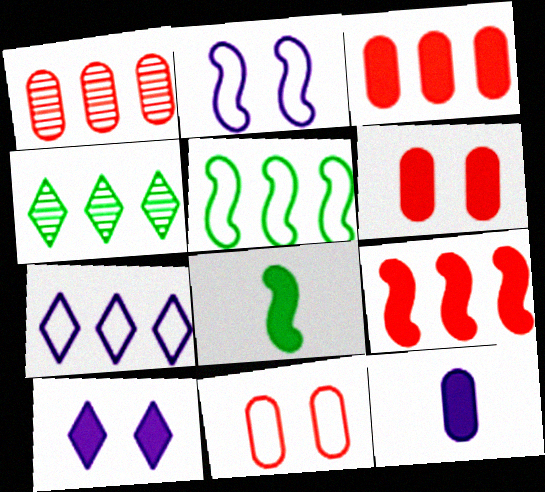[[3, 8, 10]]